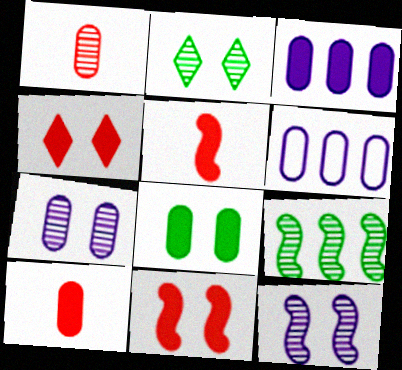[[1, 6, 8], 
[2, 5, 6], 
[3, 8, 10]]